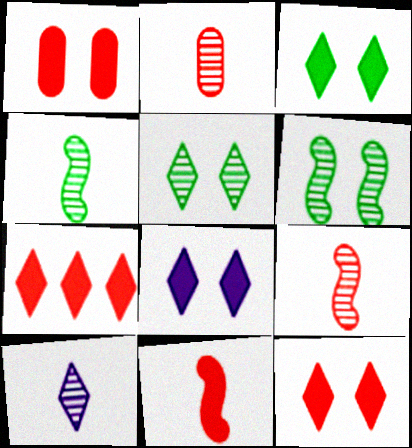[[1, 7, 11], 
[2, 4, 10], 
[3, 8, 12]]